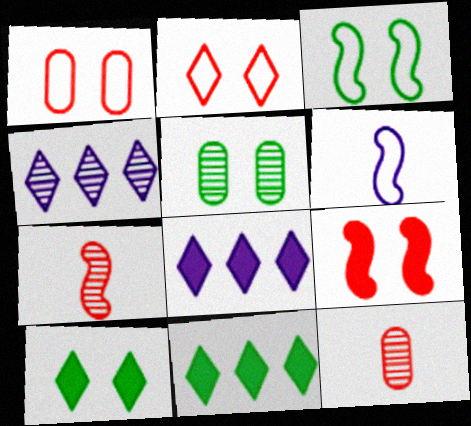[[3, 5, 10], 
[3, 8, 12], 
[4, 5, 7]]